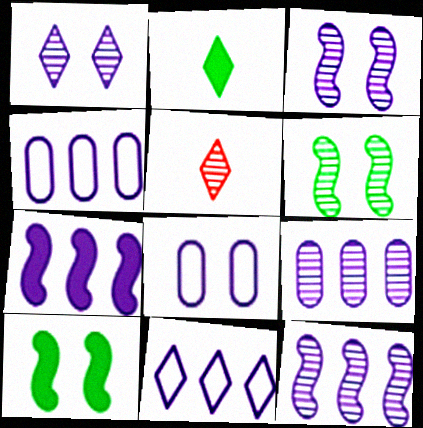[[4, 5, 10], 
[5, 6, 9], 
[7, 9, 11]]